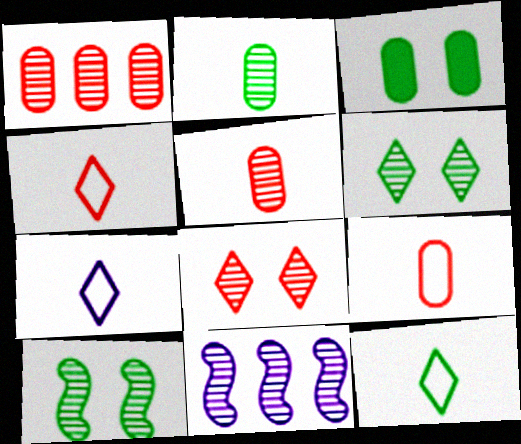[[2, 8, 11], 
[3, 4, 11], 
[4, 7, 12], 
[5, 6, 11]]